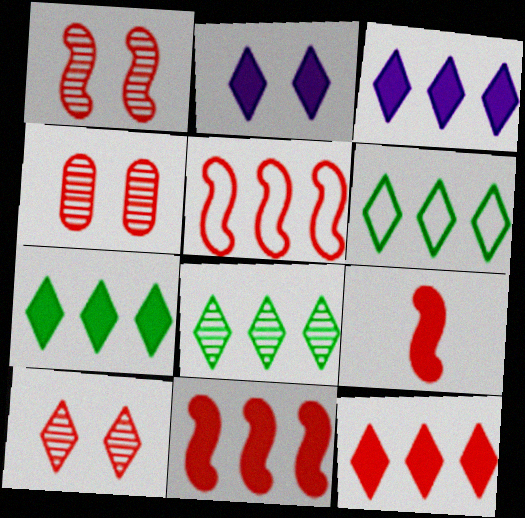[[1, 4, 10], 
[1, 5, 9], 
[3, 7, 12], 
[6, 7, 8]]